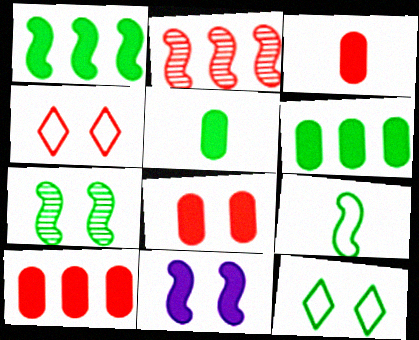[[1, 7, 9], 
[2, 3, 4], 
[2, 9, 11], 
[3, 8, 10]]